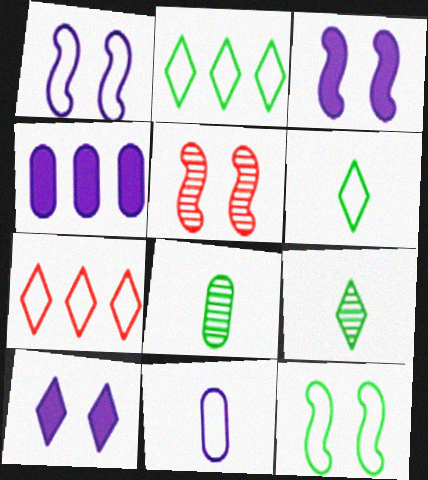[[3, 5, 12], 
[3, 7, 8], 
[4, 5, 6], 
[7, 9, 10], 
[7, 11, 12]]